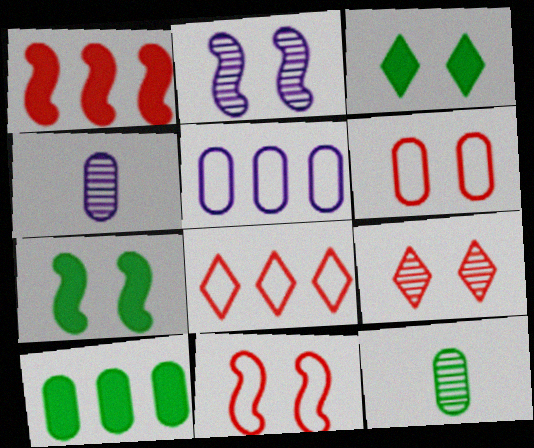[[2, 3, 6], 
[2, 7, 11], 
[4, 6, 10], 
[4, 7, 8]]